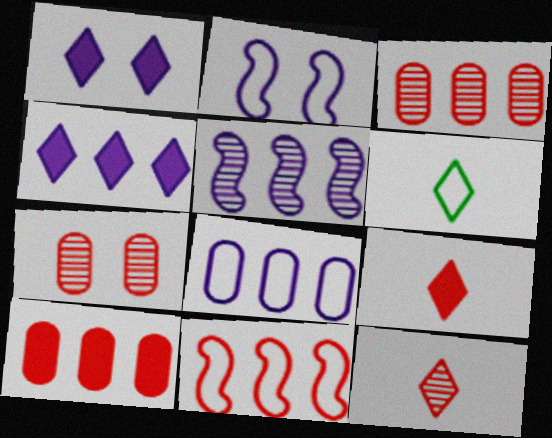[[4, 5, 8], 
[7, 9, 11]]